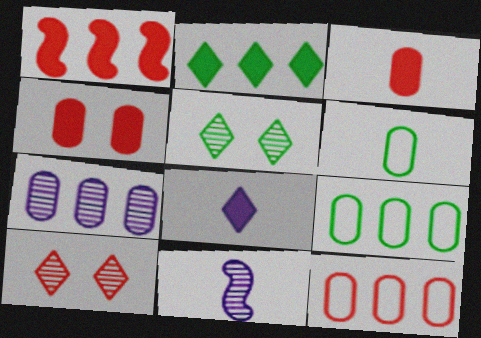[[4, 6, 7]]